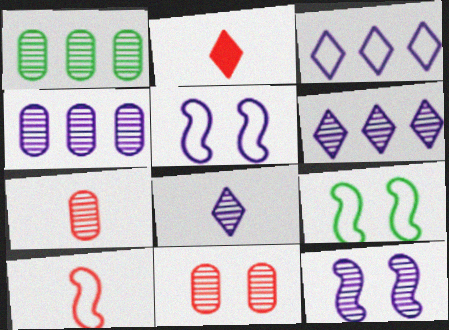[[1, 2, 5], 
[2, 4, 9], 
[2, 7, 10], 
[4, 8, 12]]